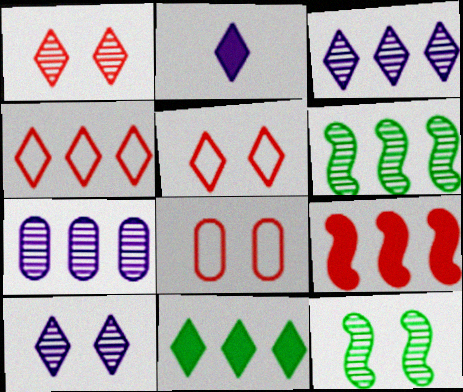[[2, 6, 8], 
[3, 4, 11]]